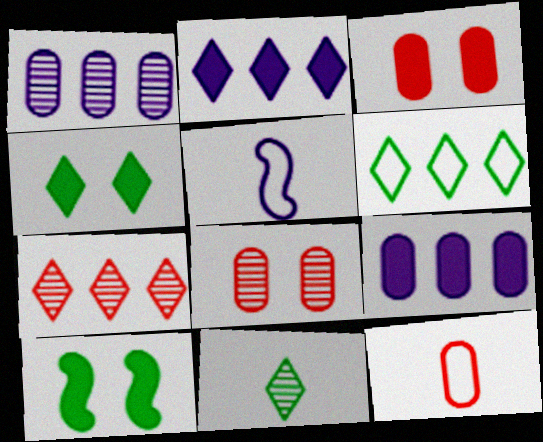[[2, 6, 7], 
[4, 6, 11]]